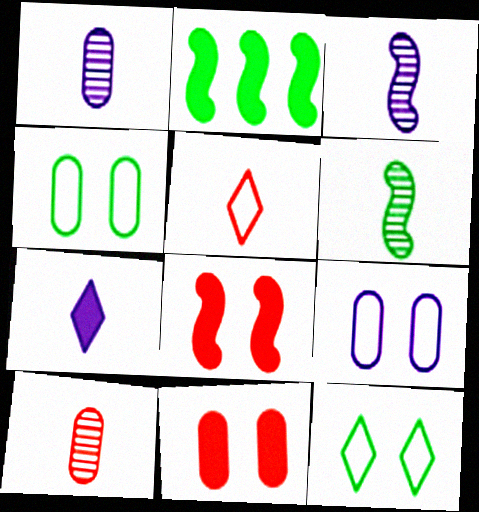[[2, 7, 11]]